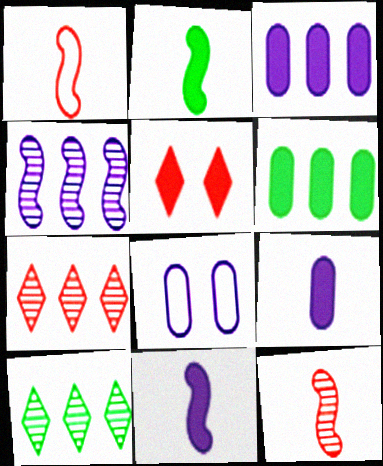[[2, 3, 5], 
[2, 7, 8], 
[5, 6, 11]]